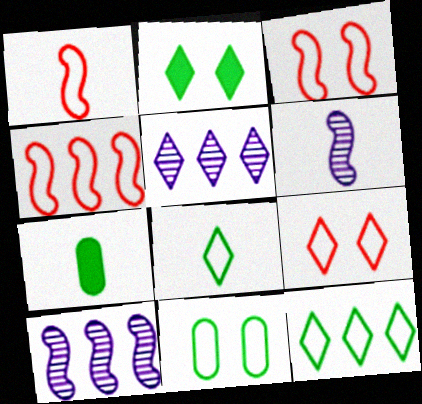[[1, 3, 4], 
[3, 5, 7], 
[7, 9, 10]]